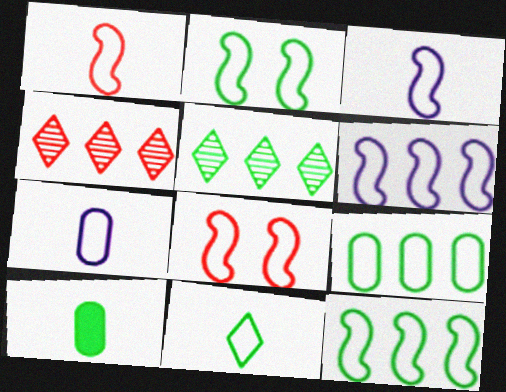[[1, 2, 6], 
[1, 7, 11], 
[2, 5, 10], 
[2, 9, 11], 
[3, 8, 12]]